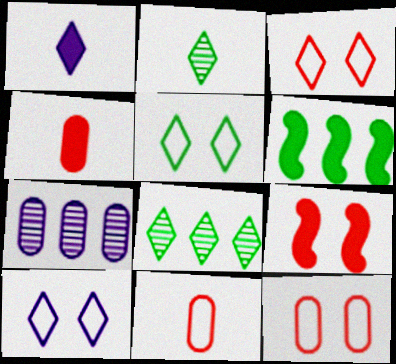[[1, 3, 8], 
[3, 5, 10]]